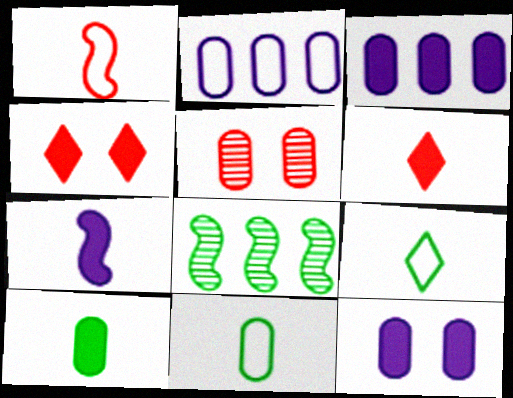[[2, 5, 10], 
[3, 5, 11], 
[6, 7, 10]]